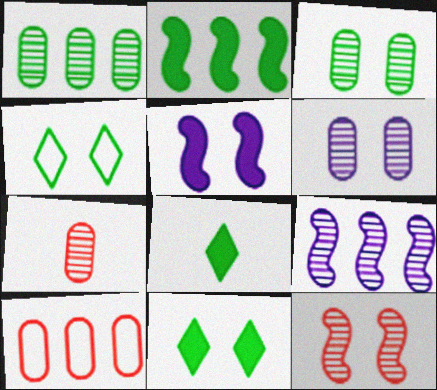[[1, 6, 7]]